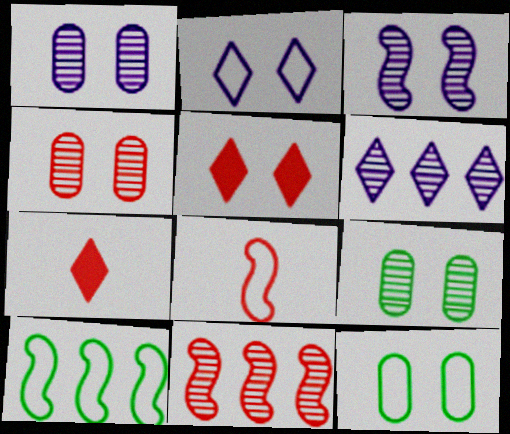[[1, 4, 9], 
[1, 7, 10], 
[3, 5, 12]]